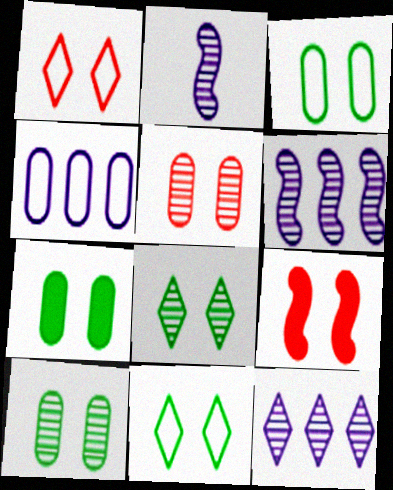[[1, 5, 9], 
[3, 7, 10]]